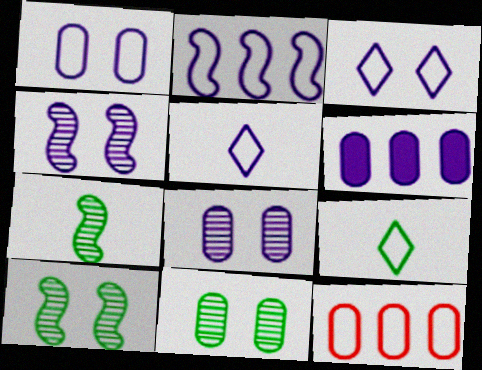[[1, 2, 5], 
[4, 5, 6]]